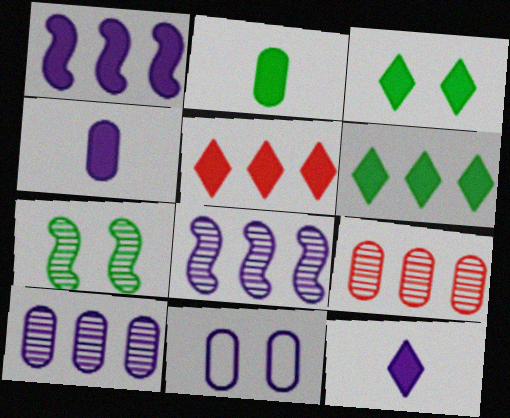[[2, 9, 11], 
[3, 5, 12], 
[4, 10, 11], 
[8, 11, 12]]